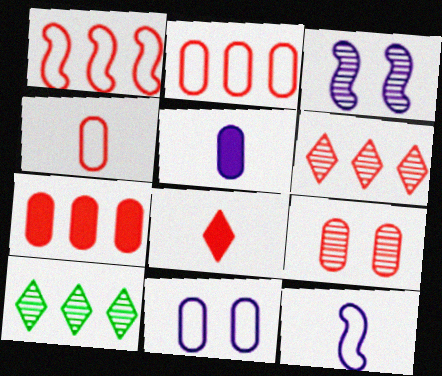[[1, 6, 7], 
[1, 8, 9], 
[4, 7, 9]]